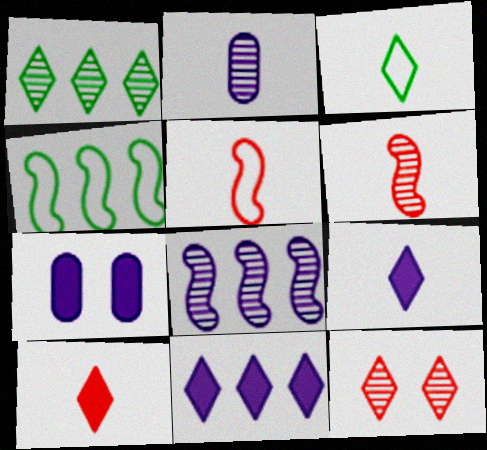[[1, 5, 7], 
[3, 11, 12]]